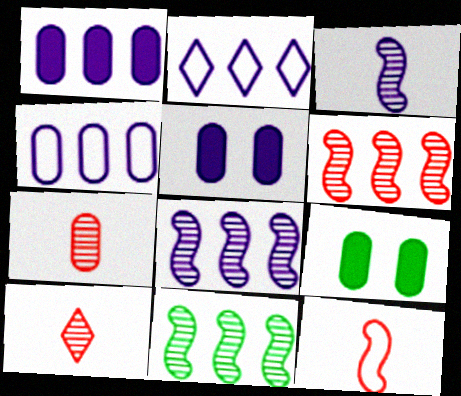[[1, 2, 8], 
[2, 3, 5], 
[4, 7, 9], 
[6, 8, 11]]